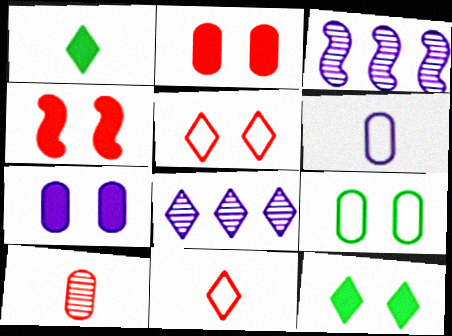[[1, 5, 8], 
[4, 7, 12], 
[8, 11, 12]]